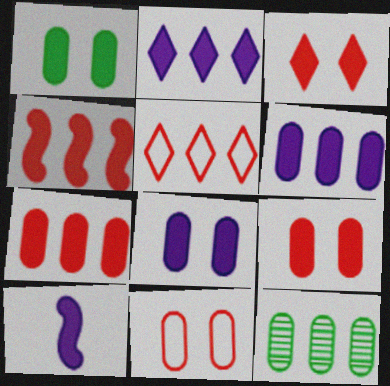[[1, 8, 9], 
[2, 8, 10]]